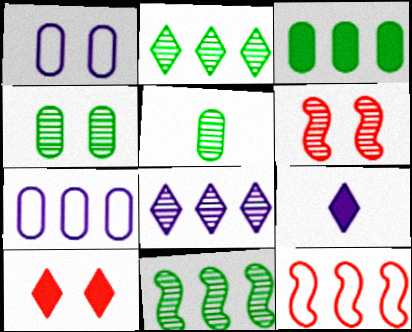[[3, 8, 12], 
[4, 9, 12], 
[5, 6, 8]]